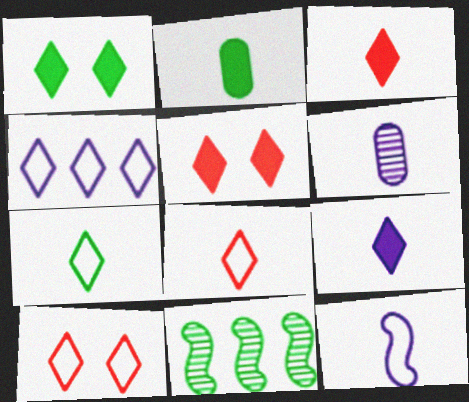[[4, 7, 10], 
[6, 9, 12]]